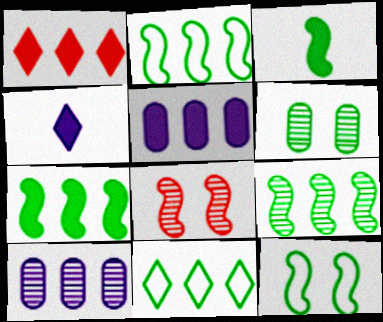[[1, 2, 10], 
[1, 5, 7], 
[2, 7, 9], 
[3, 6, 11], 
[3, 9, 12]]